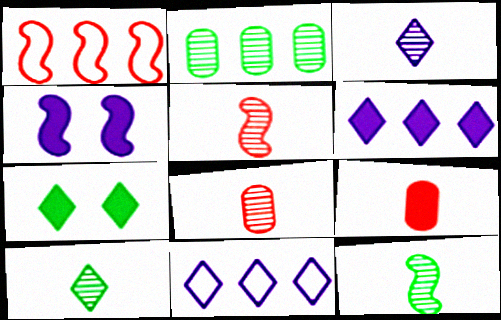[[1, 2, 6], 
[1, 4, 12], 
[3, 8, 12]]